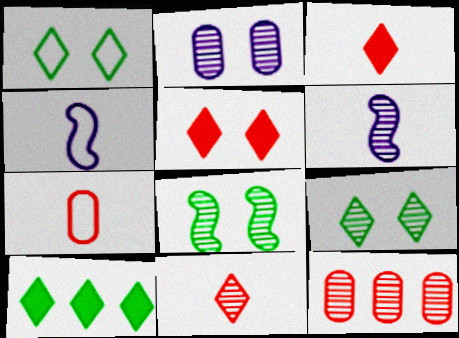[[6, 9, 12]]